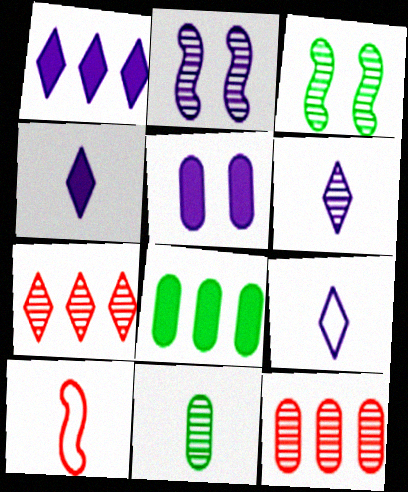[[2, 7, 11], 
[3, 6, 12], 
[4, 6, 9], 
[4, 10, 11]]